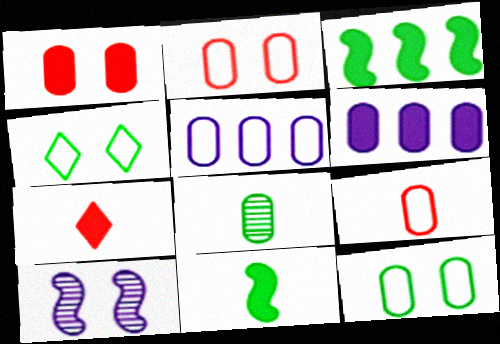[[1, 4, 10], 
[1, 5, 8], 
[2, 6, 8], 
[3, 4, 8], 
[5, 9, 12]]